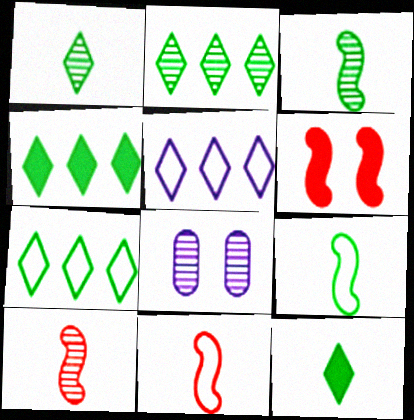[[2, 4, 7], 
[2, 8, 10], 
[4, 8, 11]]